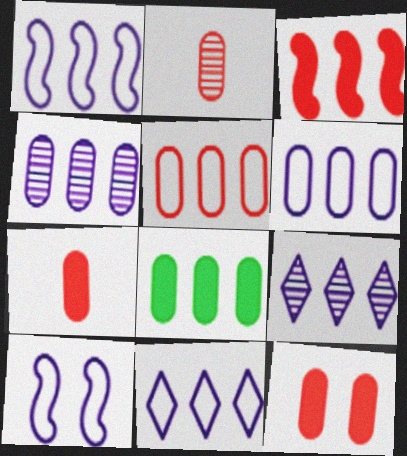[[1, 6, 11], 
[2, 5, 12], 
[4, 5, 8]]